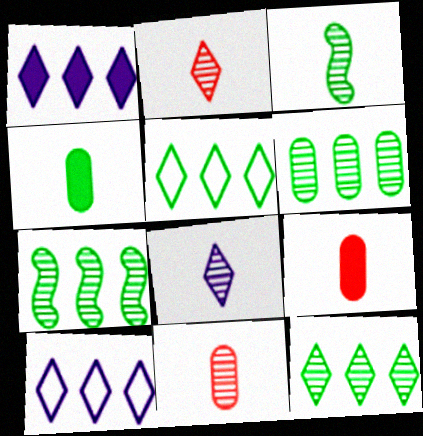[[3, 8, 11], 
[6, 7, 12]]